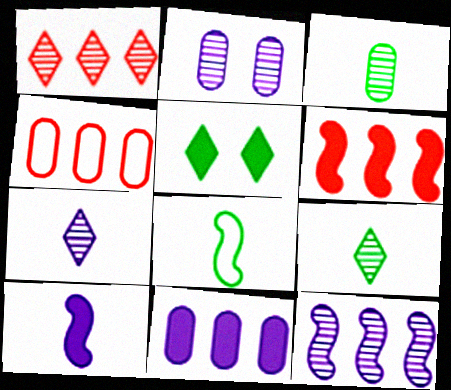[[1, 4, 6], 
[2, 7, 12]]